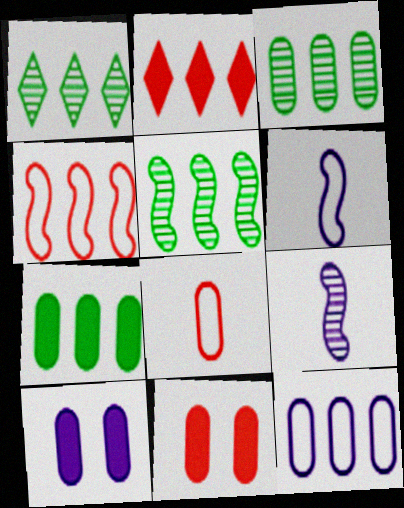[[1, 3, 5], 
[1, 6, 11], 
[2, 5, 12], 
[3, 8, 10]]